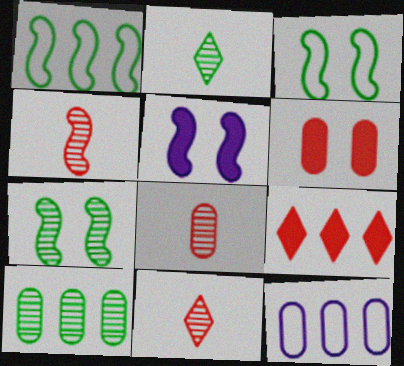[[1, 4, 5], 
[2, 7, 10], 
[4, 8, 11]]